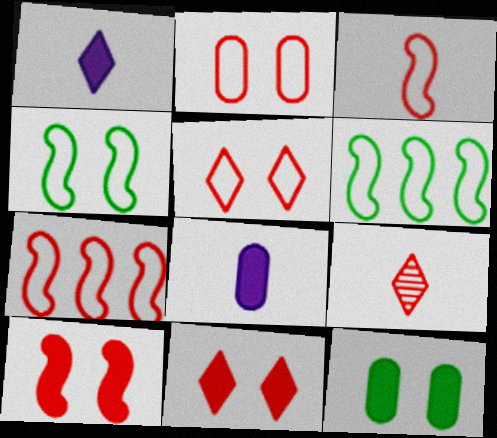[]